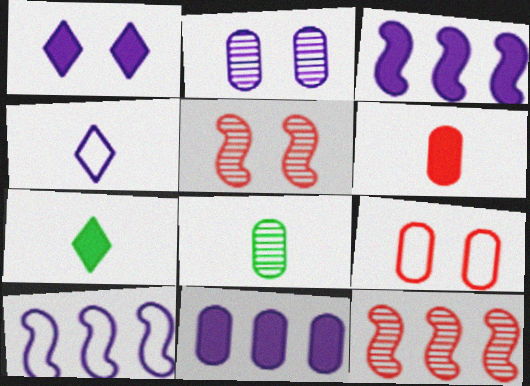[[2, 3, 4], 
[8, 9, 11]]